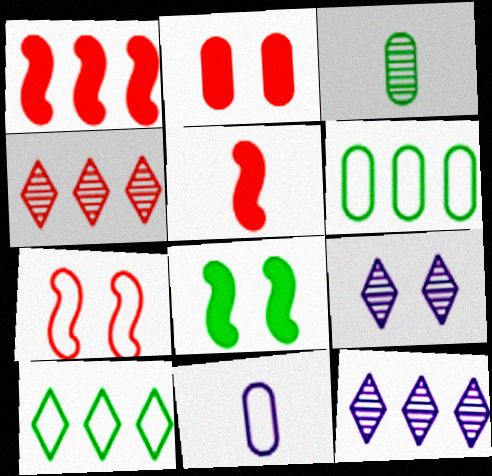[[1, 6, 12], 
[3, 8, 10], 
[4, 8, 11], 
[5, 6, 9], 
[7, 10, 11]]